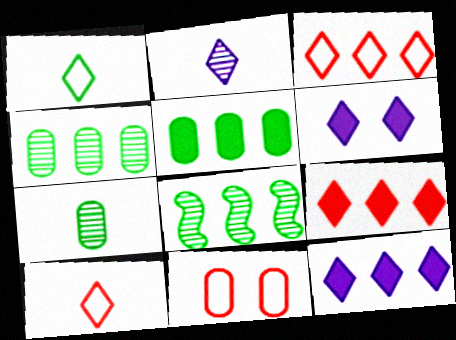[]